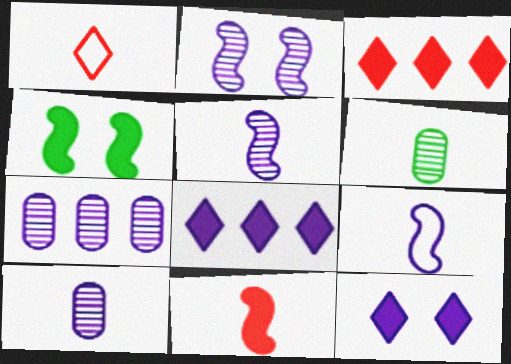[[1, 4, 7], 
[7, 9, 12]]